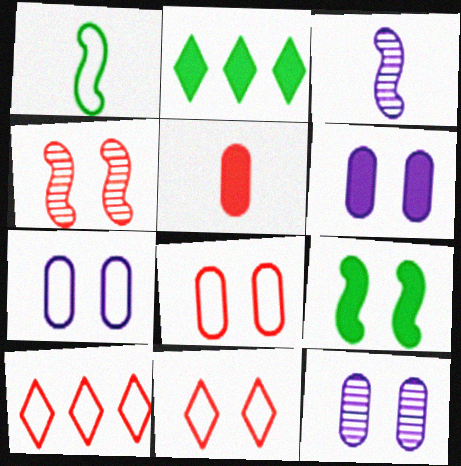[[1, 7, 10], 
[2, 3, 8], 
[4, 5, 10], 
[6, 7, 12], 
[9, 11, 12]]